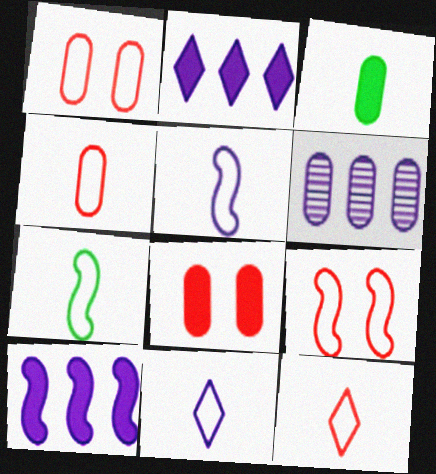[[1, 3, 6], 
[4, 7, 11]]